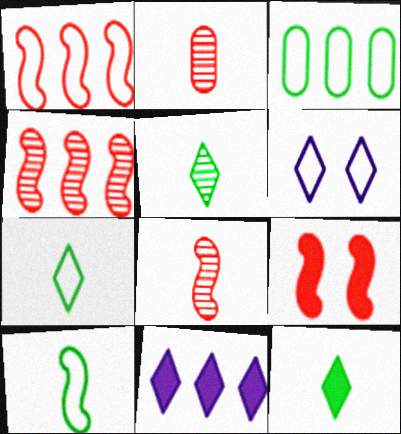[[1, 8, 9], 
[3, 4, 11], 
[5, 7, 12]]